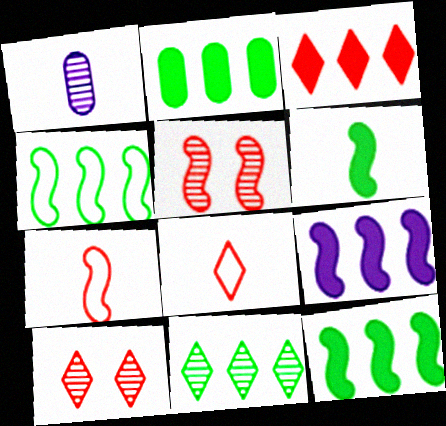[[1, 5, 11], 
[1, 6, 8], 
[2, 3, 9], 
[2, 4, 11], 
[3, 8, 10]]